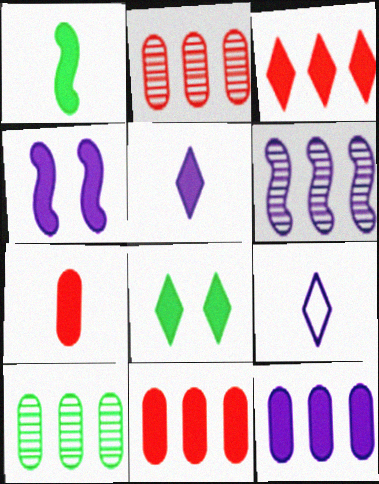[[1, 5, 7], 
[3, 5, 8], 
[4, 5, 12]]